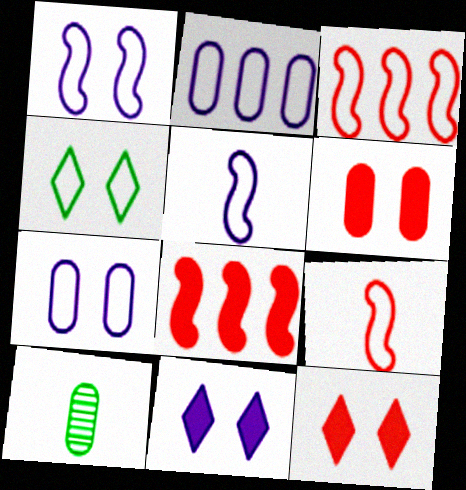[[2, 4, 9], 
[2, 6, 10], 
[3, 10, 11]]